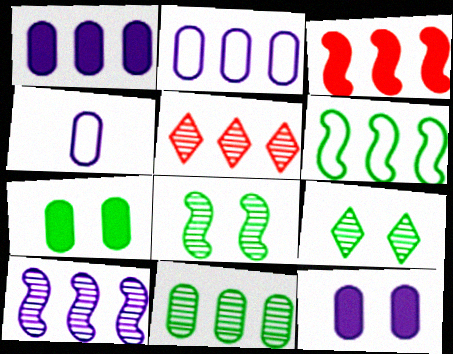[[1, 5, 6], 
[3, 4, 9], 
[3, 6, 10], 
[5, 10, 11]]